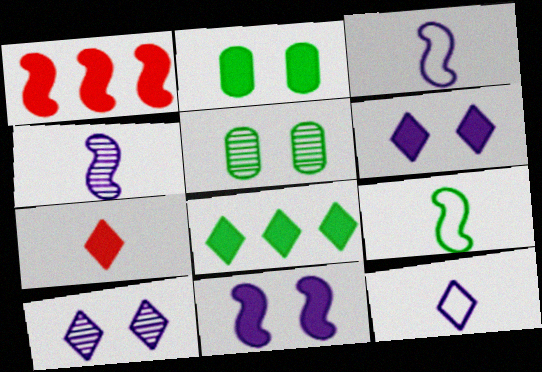[[1, 5, 12], 
[5, 8, 9], 
[6, 7, 8]]